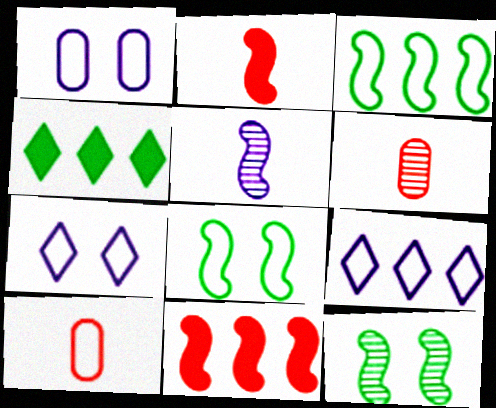[[3, 7, 10], 
[5, 8, 11], 
[8, 9, 10]]